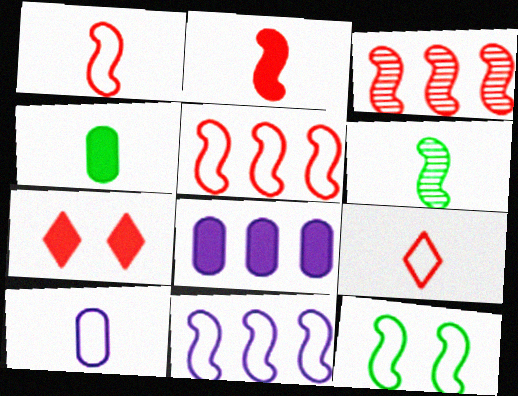[[1, 11, 12]]